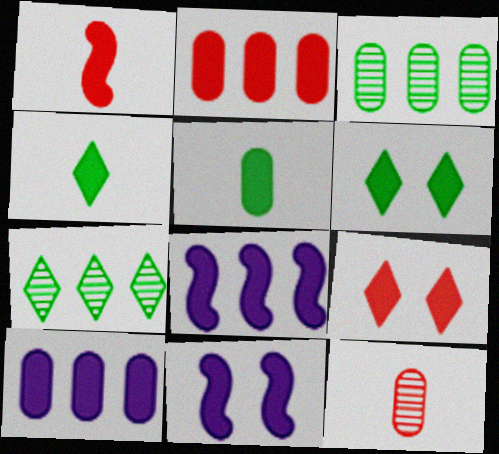[[1, 2, 9], 
[1, 6, 10], 
[2, 4, 11], 
[5, 8, 9]]